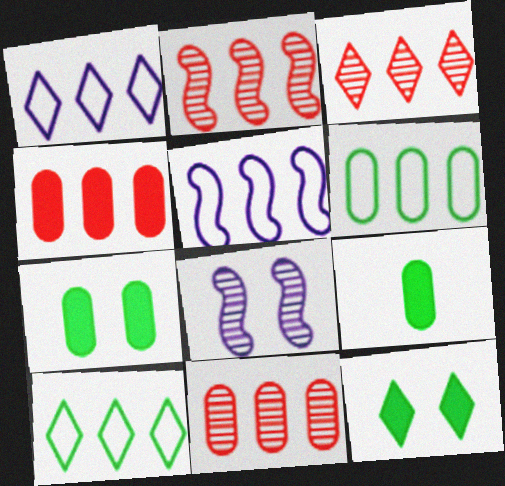[[2, 3, 11]]